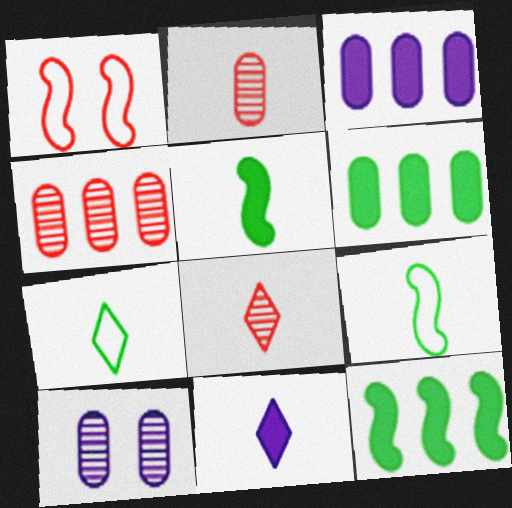[[2, 9, 11], 
[7, 8, 11]]